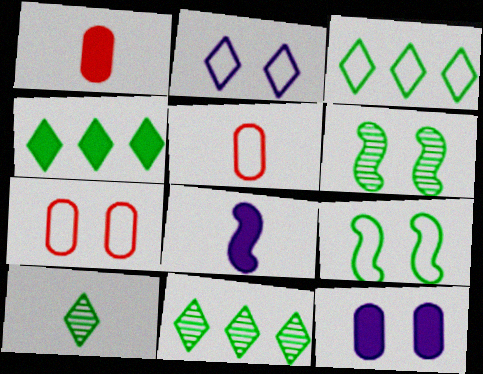[[2, 7, 9], 
[3, 4, 11], 
[5, 8, 10], 
[7, 8, 11]]